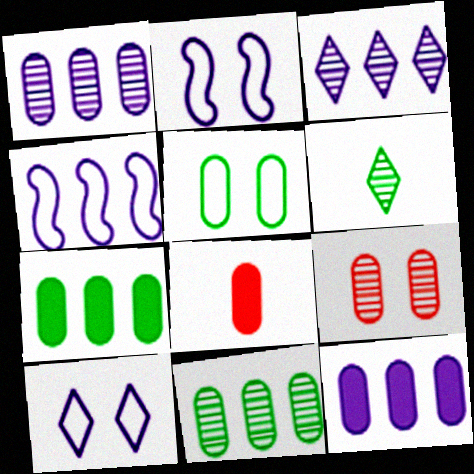[[1, 5, 8], 
[3, 4, 12]]